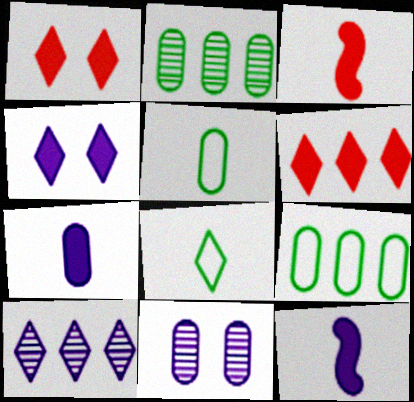[[1, 8, 10]]